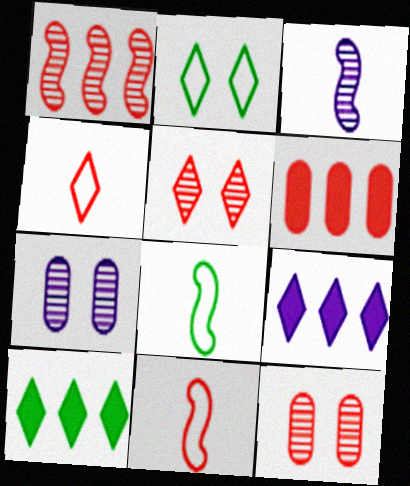[[2, 3, 6], 
[5, 6, 11], 
[7, 10, 11], 
[8, 9, 12]]